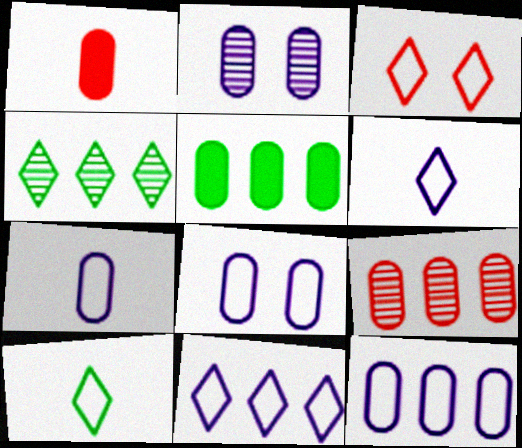[[3, 10, 11], 
[5, 9, 12], 
[7, 8, 12]]